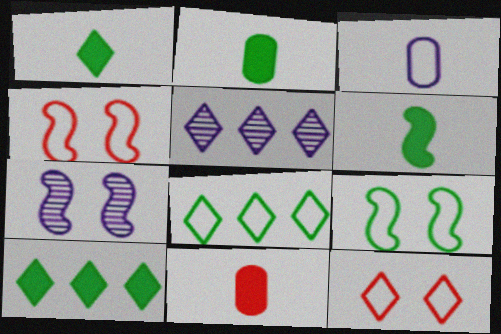[[1, 2, 6], 
[1, 5, 12], 
[2, 4, 5], 
[3, 4, 8], 
[5, 9, 11], 
[7, 8, 11]]